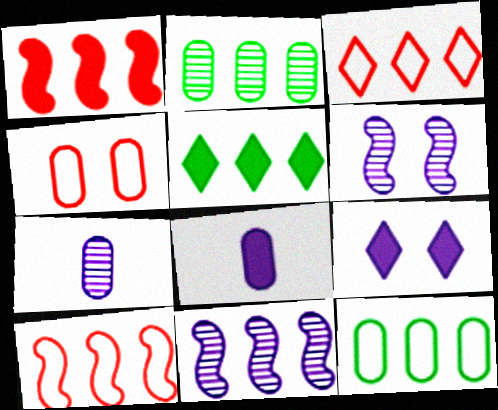[[2, 4, 8]]